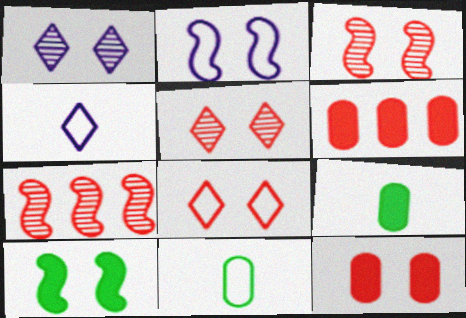[[2, 3, 10], 
[3, 8, 12]]